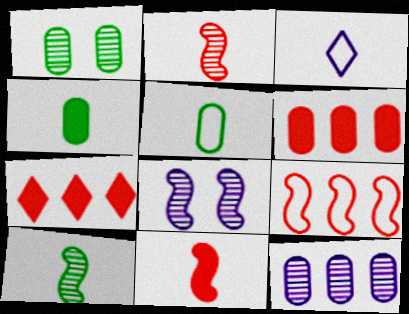[[2, 3, 4], 
[5, 7, 8]]